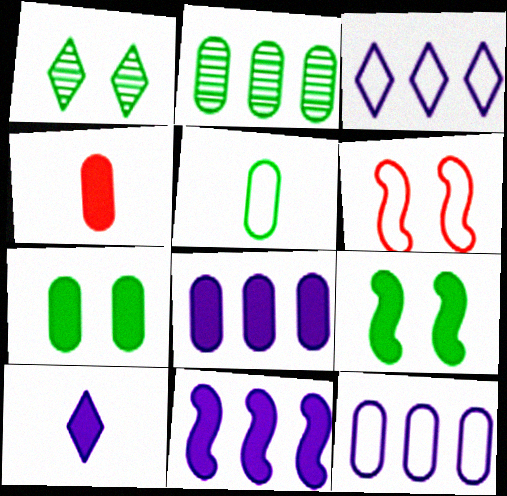[[2, 5, 7], 
[2, 6, 10], 
[3, 5, 6], 
[4, 7, 8]]